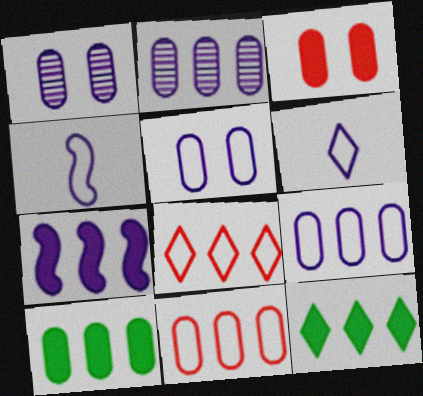[[1, 6, 7], 
[2, 10, 11]]